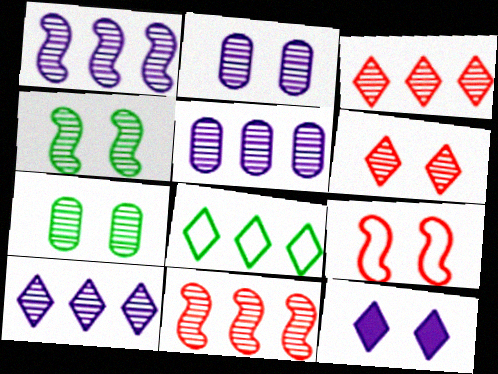[[1, 5, 10], 
[2, 4, 6], 
[7, 9, 12]]